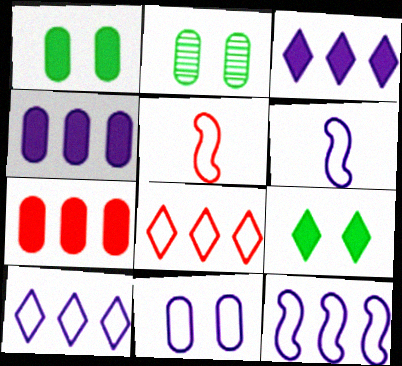[[2, 3, 5], 
[6, 10, 11]]